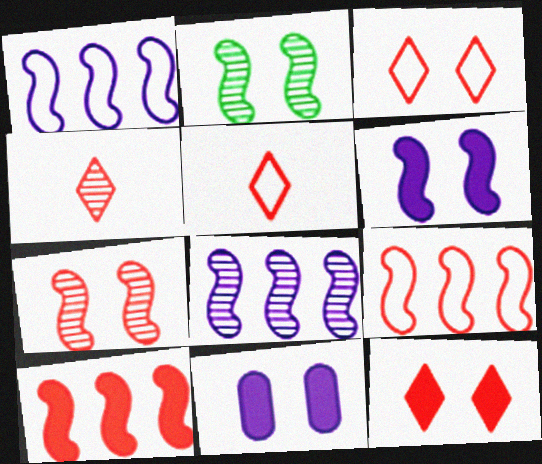[[2, 3, 11]]